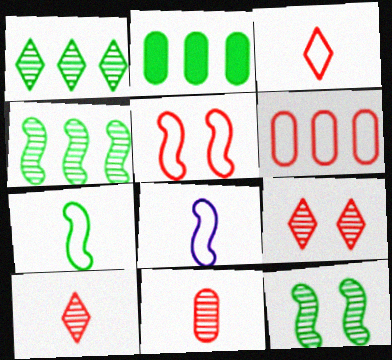[[2, 8, 9], 
[3, 5, 6]]